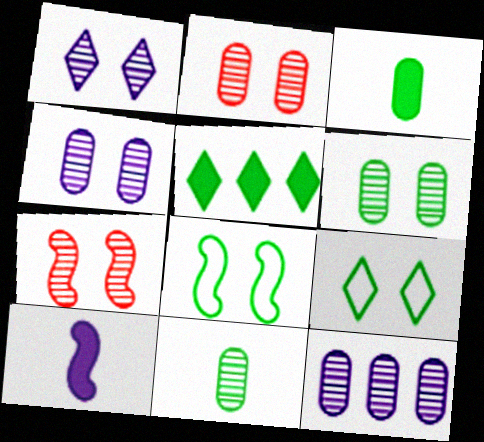[[1, 6, 7], 
[2, 4, 6], 
[2, 11, 12], 
[5, 8, 11]]